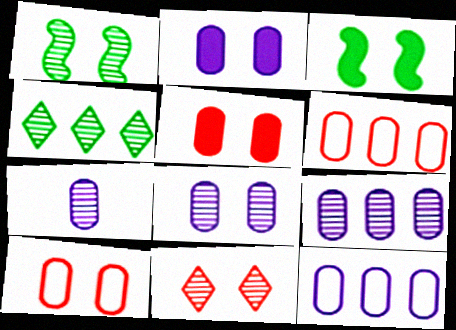[[1, 8, 11], 
[2, 7, 12], 
[7, 8, 9]]